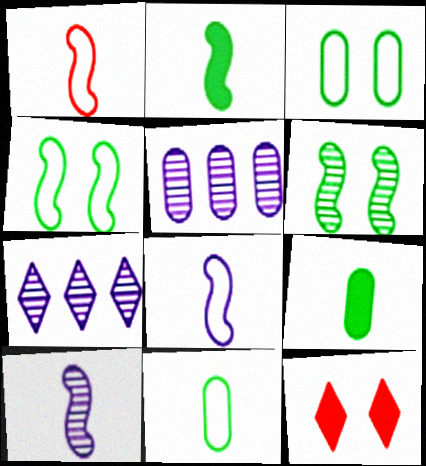[[1, 2, 10]]